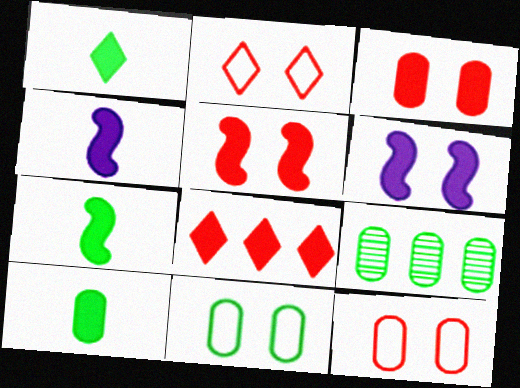[[1, 7, 10], 
[2, 4, 9], 
[6, 8, 10], 
[9, 10, 11]]